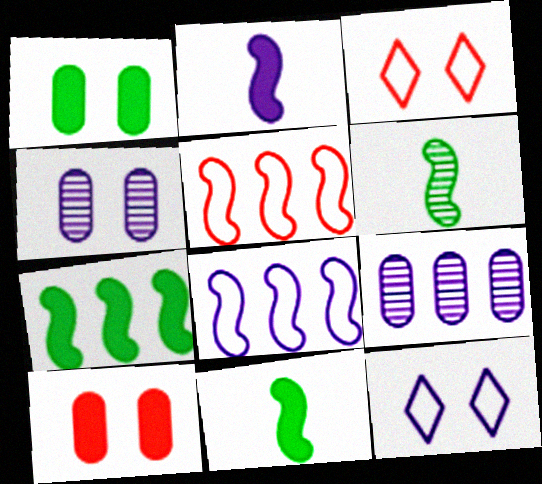[[2, 9, 12], 
[3, 9, 11]]